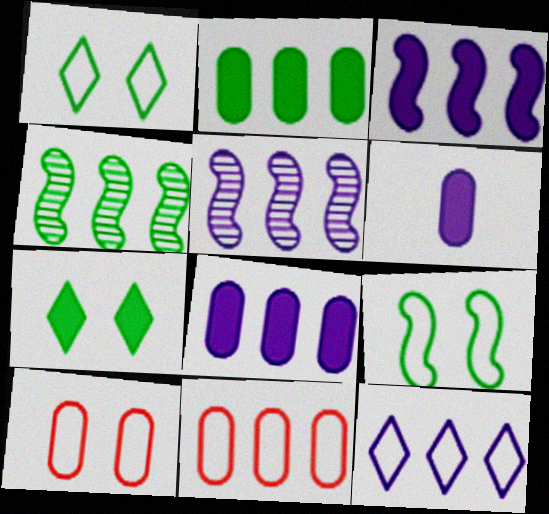[[5, 8, 12]]